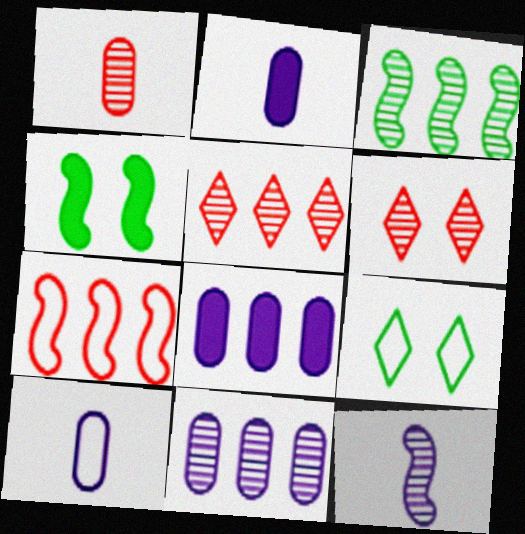[[3, 5, 11], 
[4, 5, 10], 
[4, 7, 12], 
[7, 9, 10]]